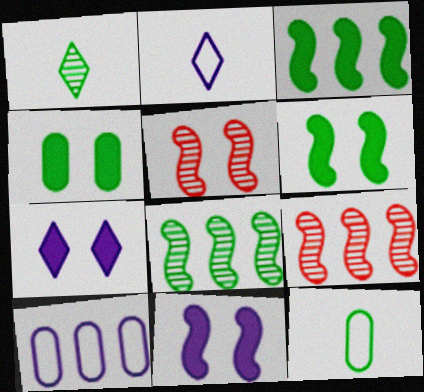[[2, 4, 9], 
[7, 9, 12]]